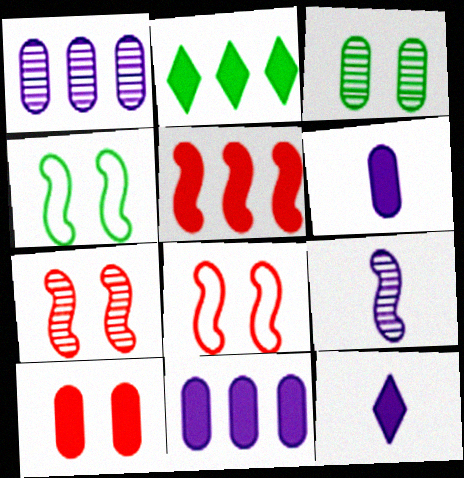[[2, 5, 11], 
[4, 5, 9]]